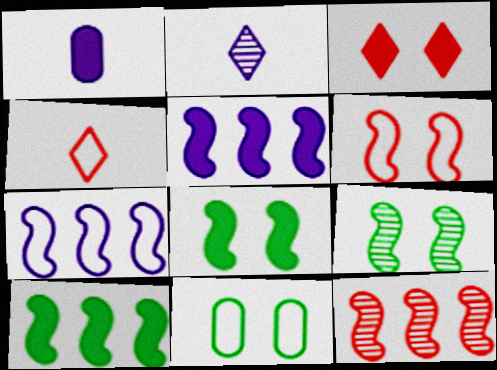[[1, 3, 10], 
[4, 7, 11], 
[7, 10, 12]]